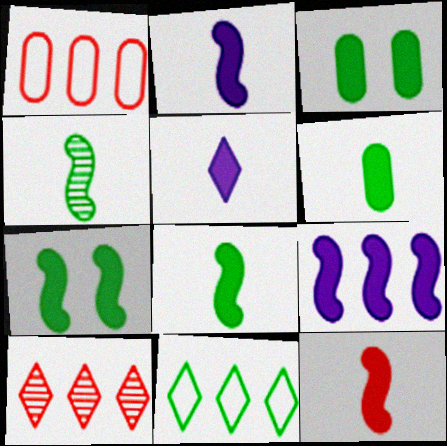[[2, 8, 12], 
[3, 4, 11], 
[5, 6, 12], 
[7, 9, 12]]